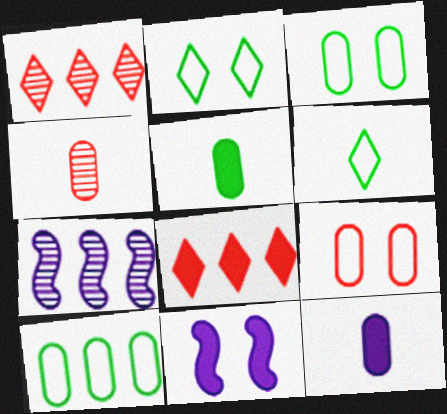[[5, 8, 11], 
[7, 8, 10]]